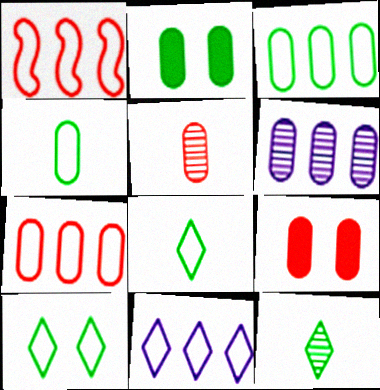[[1, 3, 11], 
[4, 6, 9], 
[5, 7, 9]]